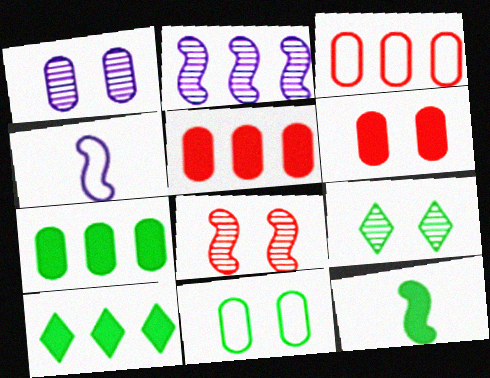[[1, 6, 11], 
[1, 8, 9], 
[2, 3, 10], 
[4, 5, 9]]